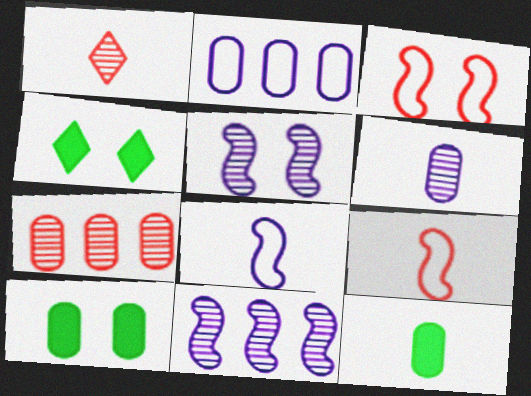[[1, 8, 12], 
[4, 7, 8]]